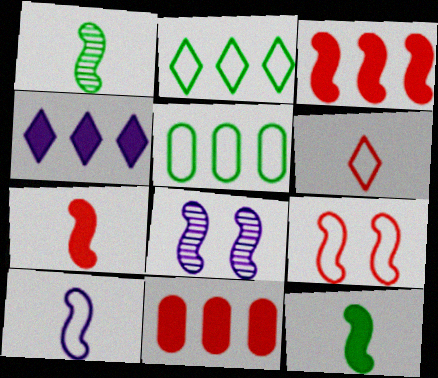[[1, 7, 10]]